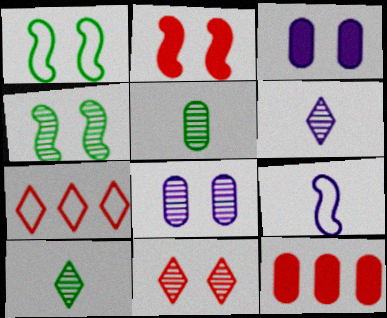[[1, 3, 11], 
[1, 6, 12], 
[4, 8, 11]]